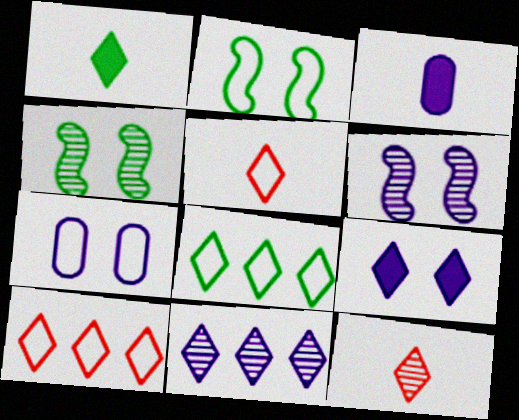[[3, 4, 10], 
[6, 7, 9], 
[8, 9, 12]]